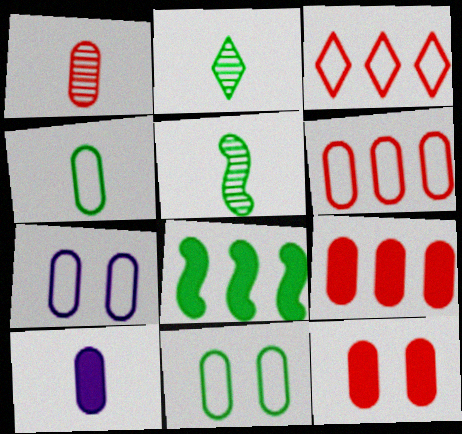[[1, 4, 10], 
[1, 6, 12], 
[2, 8, 11], 
[4, 6, 7]]